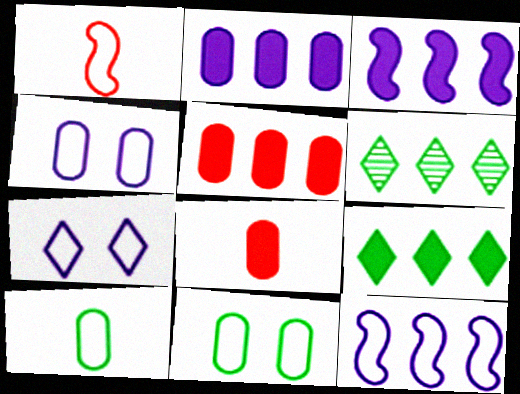[[3, 5, 9], 
[5, 6, 12]]